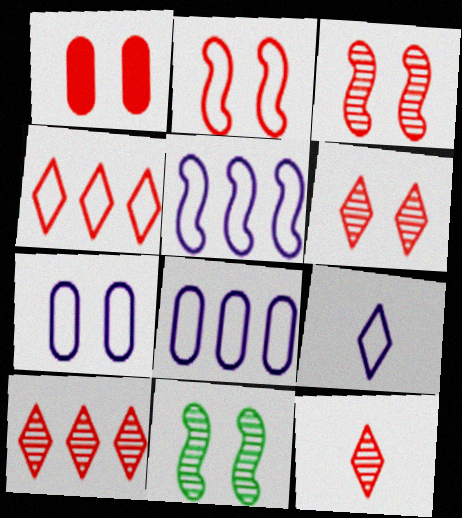[[1, 2, 6], 
[5, 7, 9], 
[6, 10, 12]]